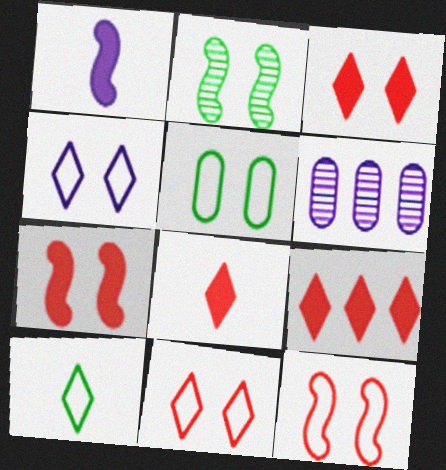[[1, 4, 6], 
[3, 8, 9], 
[4, 5, 12], 
[6, 7, 10]]